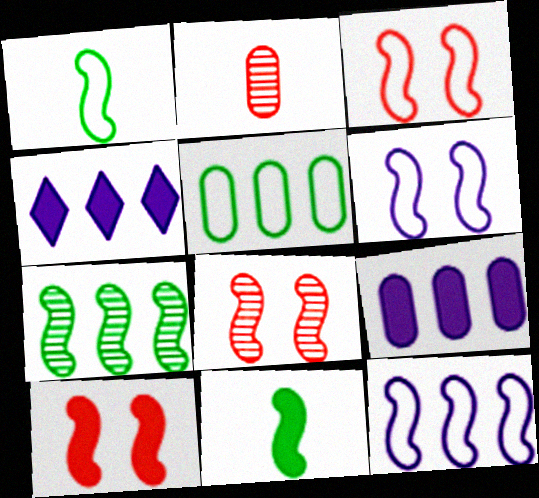[[1, 3, 12], 
[3, 8, 10], 
[8, 11, 12]]